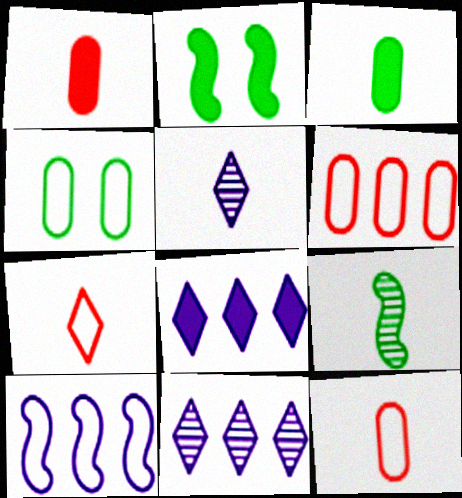[[1, 2, 8], 
[2, 5, 6], 
[2, 11, 12], 
[4, 7, 10]]